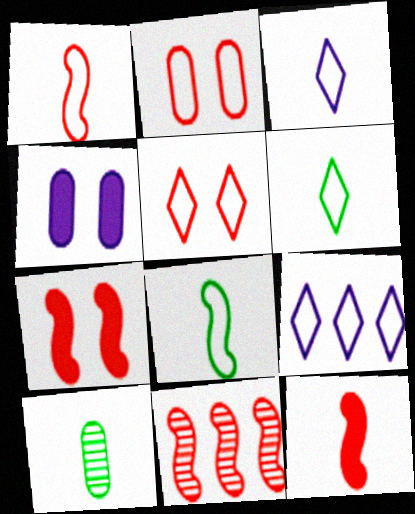[[1, 7, 11], 
[2, 8, 9], 
[3, 10, 12], 
[4, 6, 11], 
[5, 6, 9], 
[7, 9, 10]]